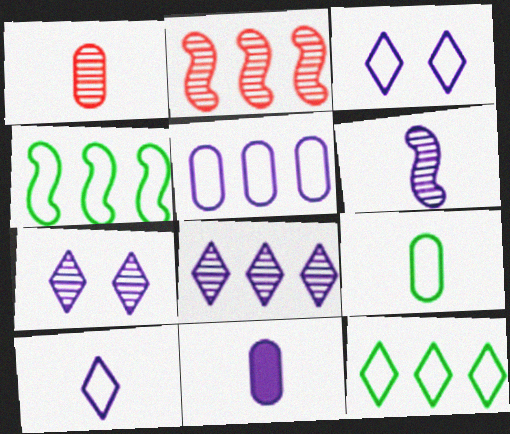[[1, 9, 11], 
[6, 10, 11]]